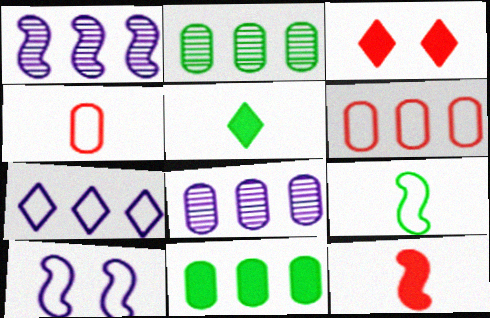[[3, 8, 9], 
[6, 8, 11]]